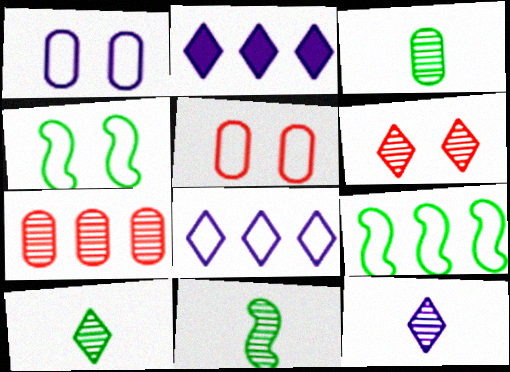[[2, 5, 11], 
[2, 7, 9], 
[3, 10, 11]]